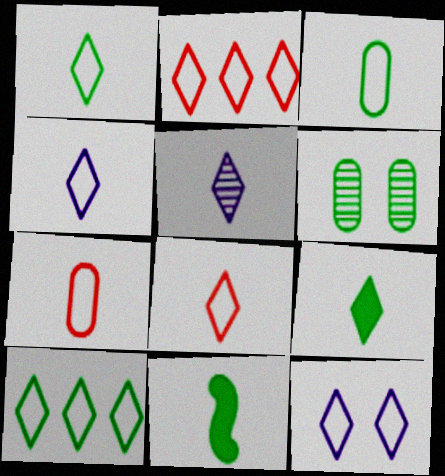[[1, 2, 12], 
[1, 4, 8], 
[5, 7, 11], 
[5, 8, 9], 
[6, 10, 11], 
[8, 10, 12]]